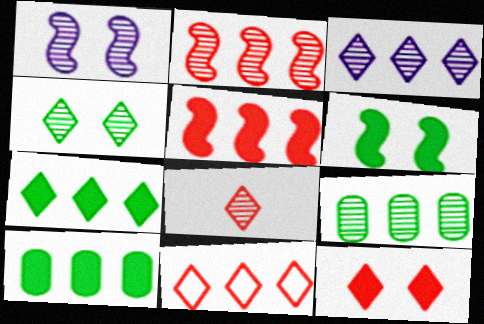[[1, 8, 9], 
[2, 3, 9], 
[3, 4, 8], 
[3, 7, 11], 
[8, 11, 12]]